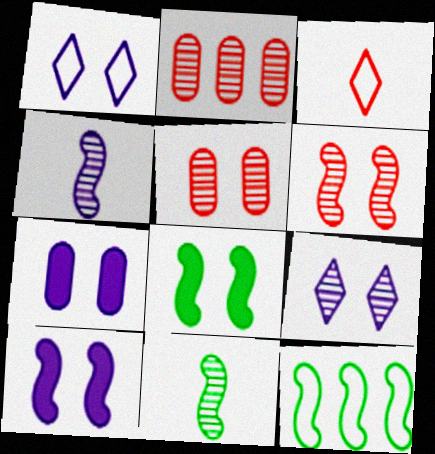[[1, 5, 8], 
[2, 9, 11], 
[8, 11, 12]]